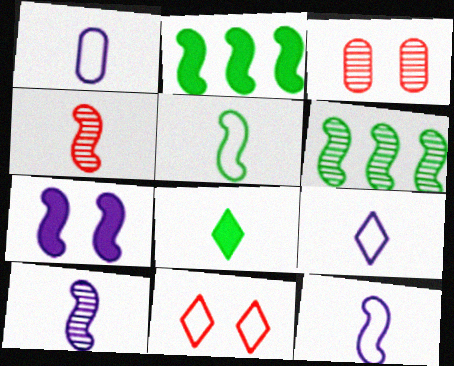[[1, 4, 8], 
[1, 9, 12], 
[2, 3, 9]]